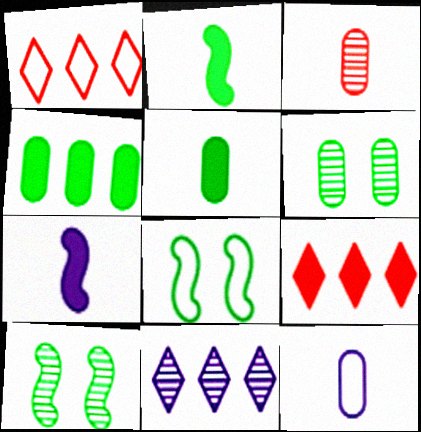[[1, 6, 7], 
[1, 8, 12], 
[3, 5, 12], 
[3, 10, 11], 
[9, 10, 12]]